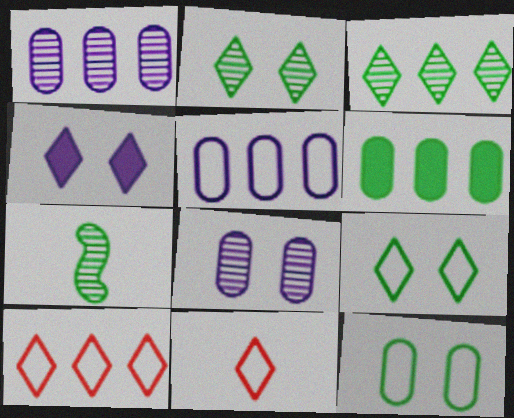[[3, 4, 11], 
[6, 7, 9]]